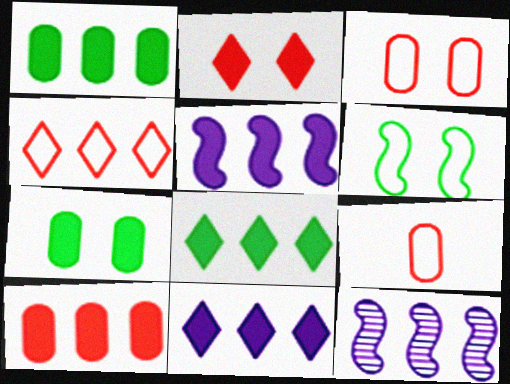[[1, 4, 12], 
[5, 8, 10]]